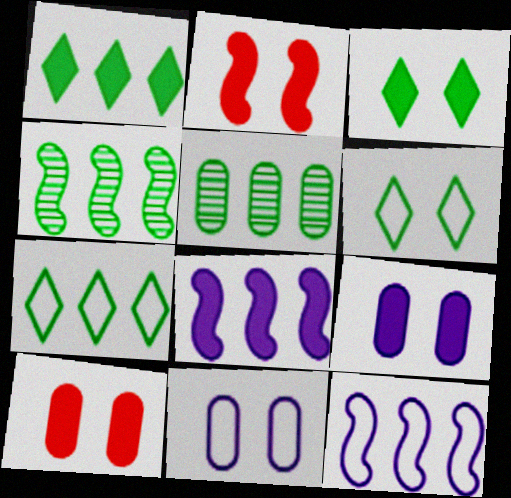[[2, 3, 9]]